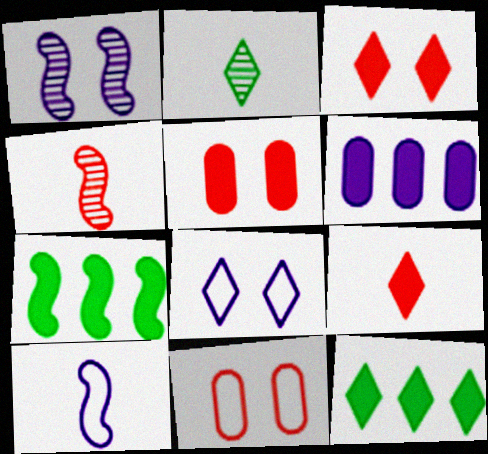[]